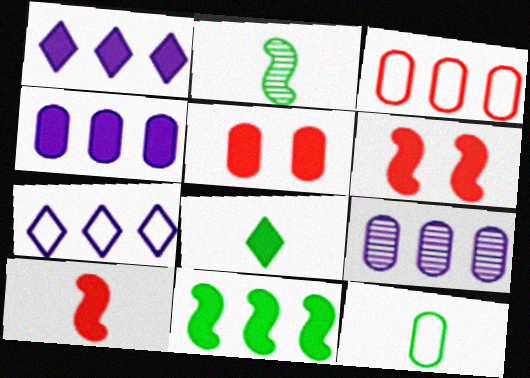[[2, 5, 7], 
[2, 8, 12], 
[4, 6, 8], 
[5, 9, 12]]